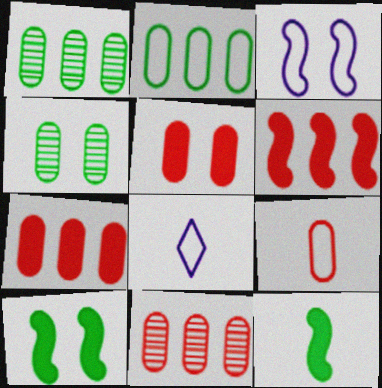[[4, 6, 8], 
[5, 9, 11], 
[8, 10, 11]]